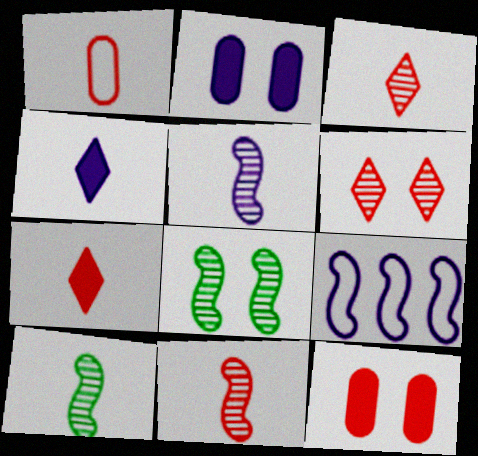[[1, 4, 10], 
[1, 7, 11], 
[5, 10, 11]]